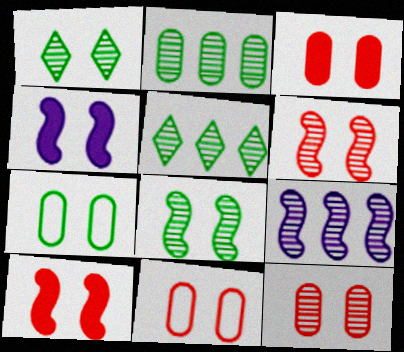[[1, 4, 11], 
[3, 11, 12]]